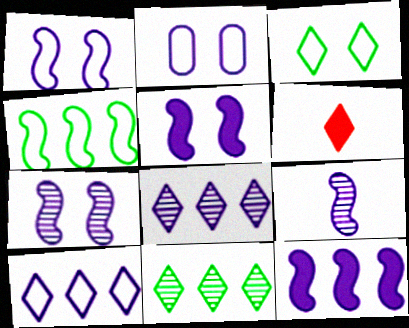[[1, 5, 7], 
[1, 9, 12], 
[3, 6, 8]]